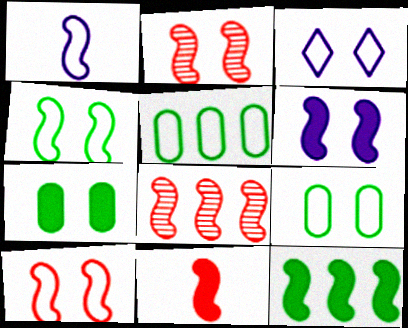[[1, 2, 12], 
[2, 3, 7], 
[2, 4, 6], 
[3, 9, 10], 
[6, 11, 12], 
[8, 10, 11]]